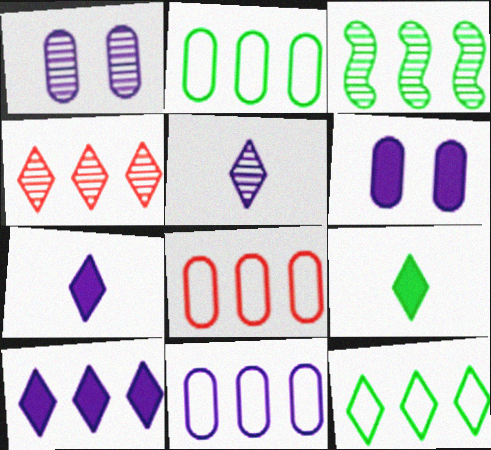[[2, 8, 11], 
[3, 8, 10], 
[4, 10, 12]]